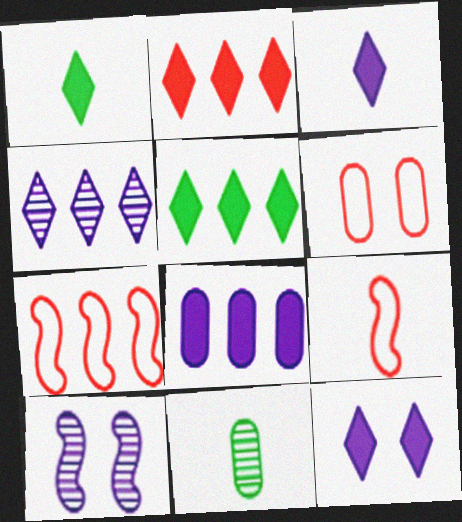[[1, 2, 12], 
[3, 9, 11], 
[6, 8, 11], 
[7, 11, 12]]